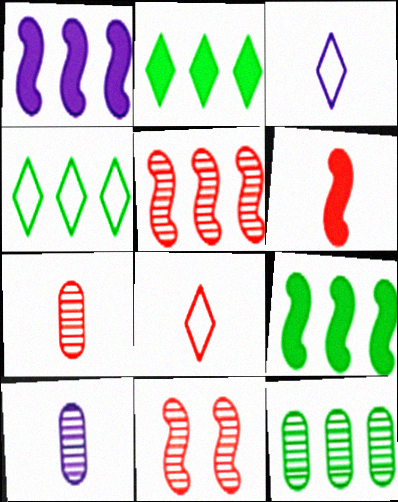[[4, 9, 12], 
[6, 7, 8]]